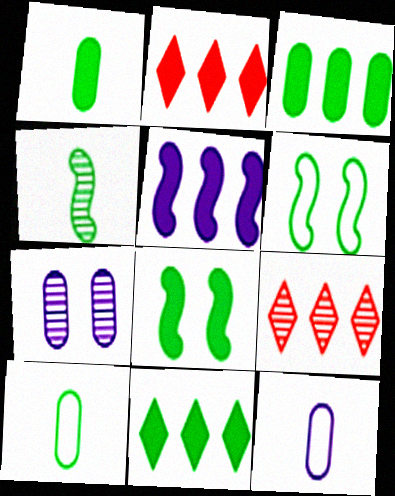[[1, 8, 11], 
[2, 3, 5], 
[4, 7, 9], 
[8, 9, 12]]